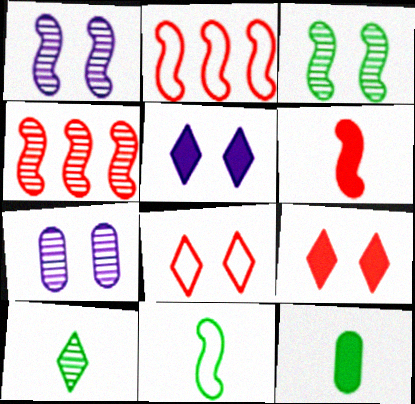[[4, 7, 10], 
[10, 11, 12]]